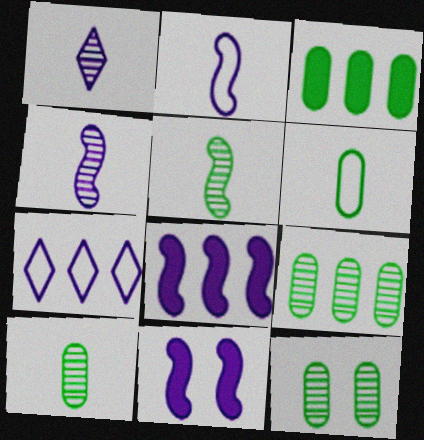[[3, 6, 12], 
[9, 10, 12]]